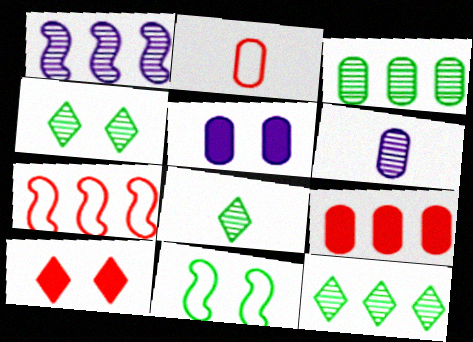[[2, 3, 5], 
[4, 8, 12], 
[5, 7, 8]]